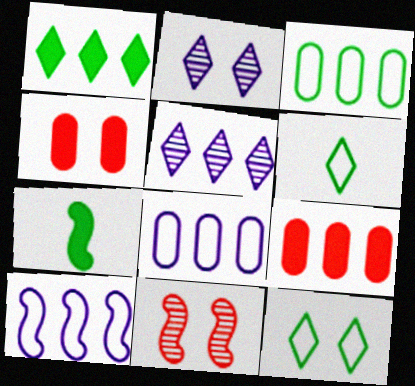[[7, 10, 11]]